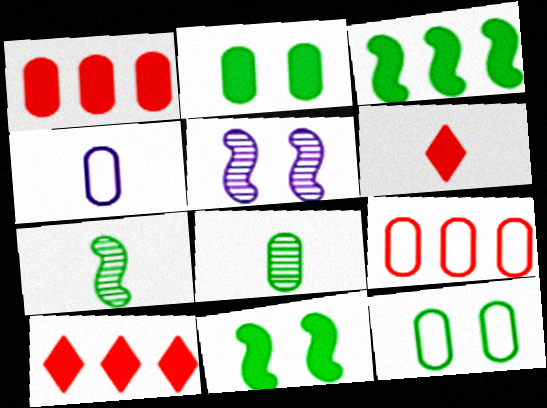[[4, 6, 7], 
[4, 9, 12]]